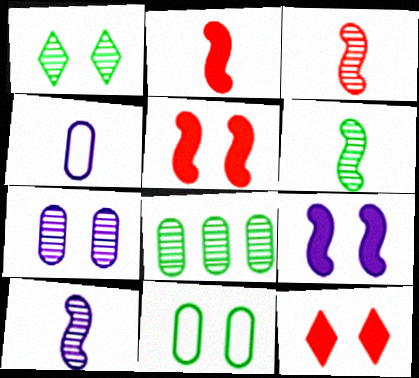[[1, 6, 8], 
[3, 6, 10]]